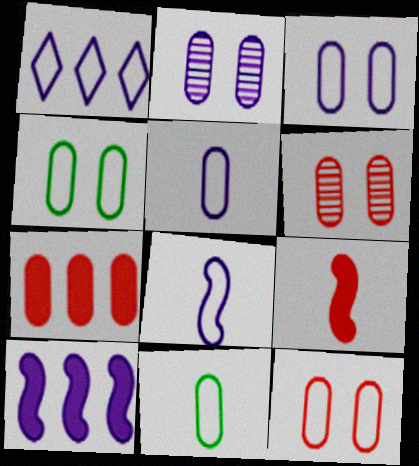[[1, 3, 8], 
[2, 7, 11], 
[3, 4, 12]]